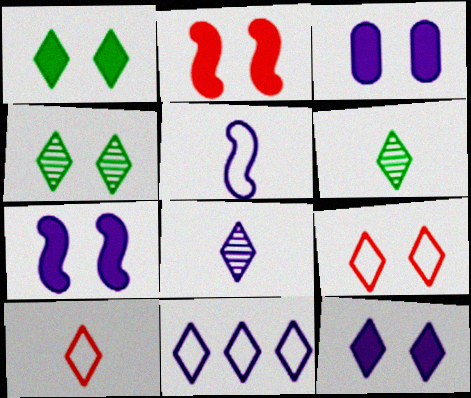[[1, 2, 3], 
[3, 7, 12], 
[4, 9, 12], 
[8, 11, 12]]